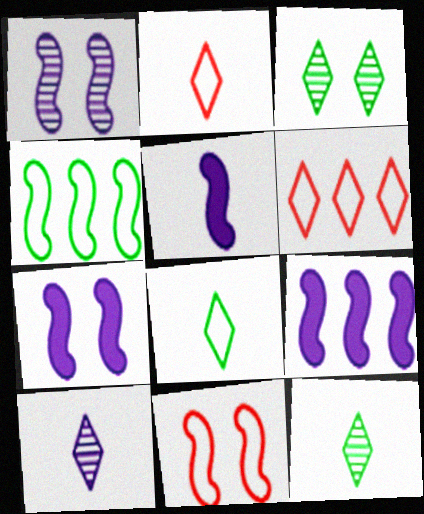[[5, 7, 9]]